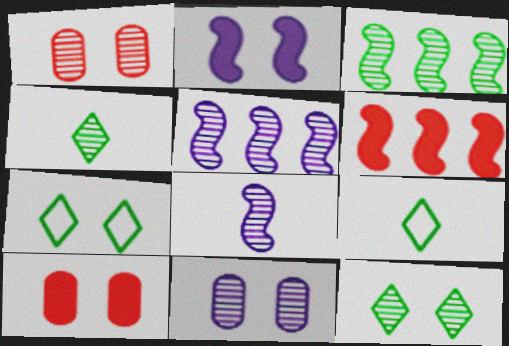[[1, 2, 7], 
[1, 4, 5], 
[5, 9, 10], 
[6, 9, 11]]